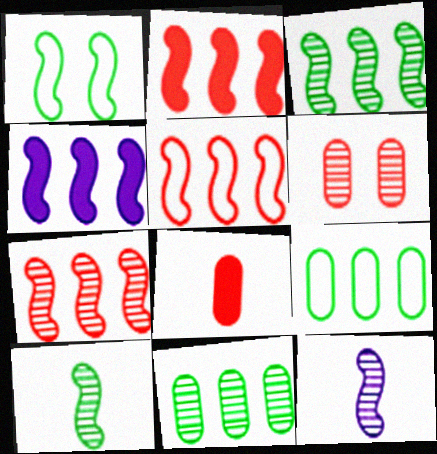[[1, 2, 12], 
[2, 5, 7], 
[3, 4, 5]]